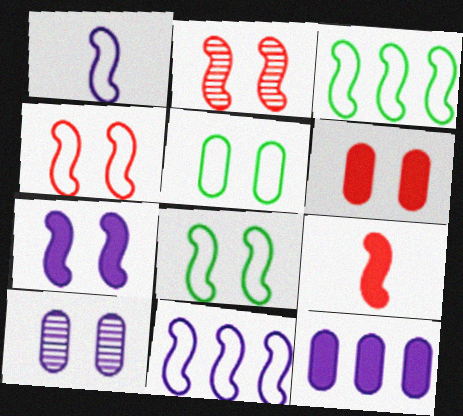[[1, 3, 4], 
[2, 7, 8], 
[5, 6, 10]]